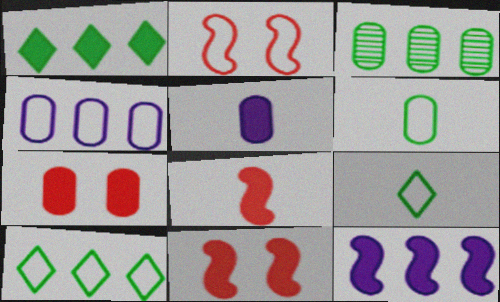[[1, 5, 11], 
[2, 4, 9]]